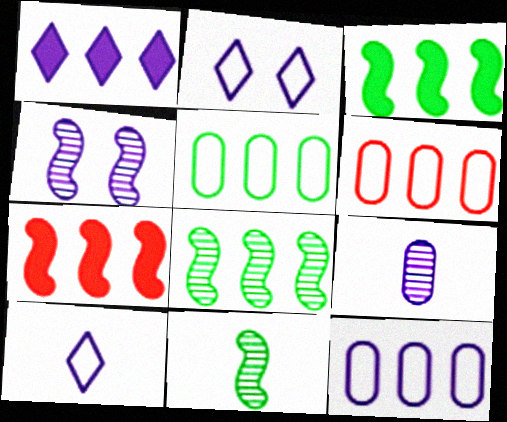[[1, 6, 8], 
[5, 6, 12]]